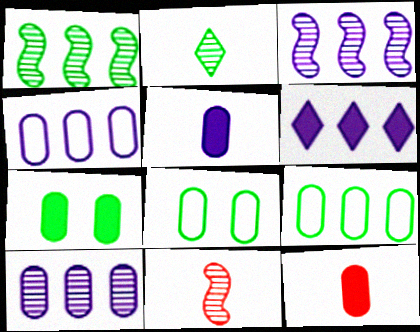[[3, 4, 6], 
[6, 8, 11], 
[8, 10, 12]]